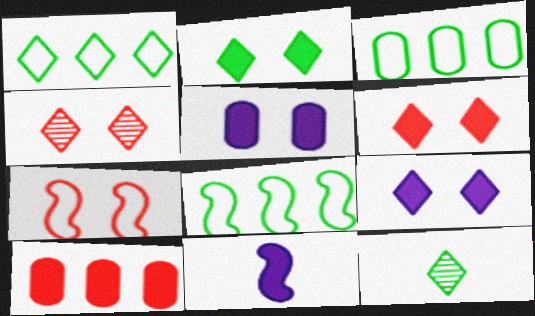[[1, 2, 12], 
[1, 3, 8], 
[2, 6, 9], 
[2, 10, 11], 
[3, 4, 11]]